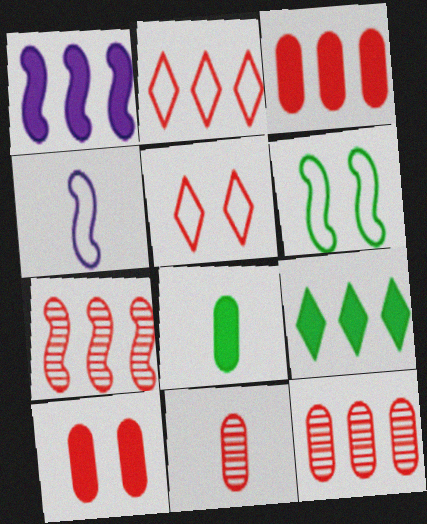[[1, 3, 9], 
[2, 3, 7]]